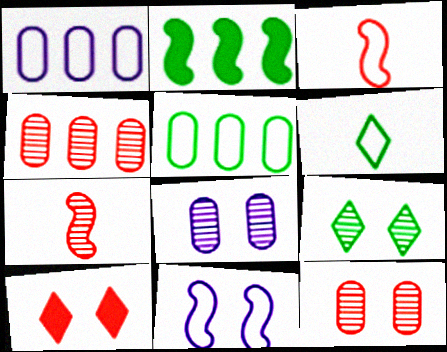[[2, 7, 11], 
[3, 4, 10]]